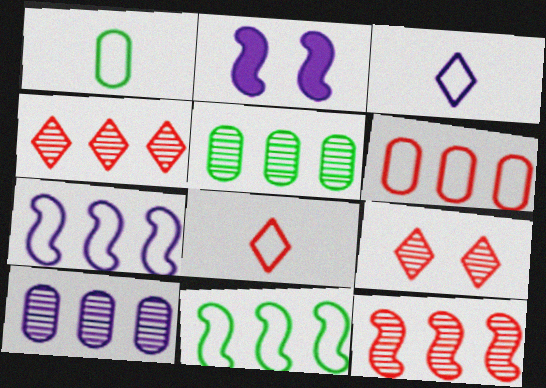[[1, 2, 4], 
[2, 3, 10], 
[2, 5, 8]]